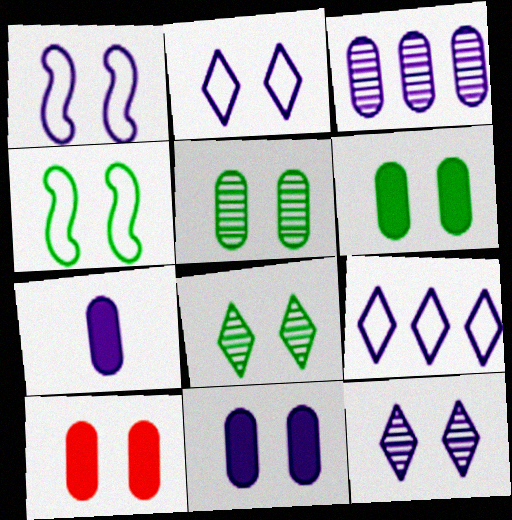[[1, 8, 10], 
[1, 11, 12], 
[4, 6, 8], 
[4, 10, 12], 
[6, 10, 11]]